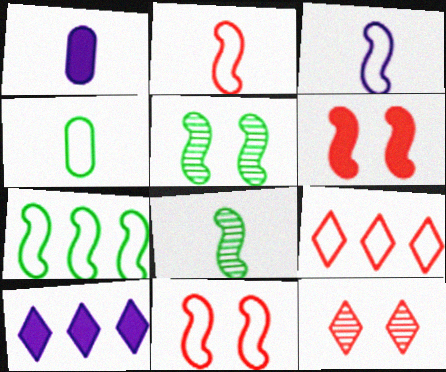[[1, 5, 9], 
[1, 7, 12], 
[3, 7, 11]]